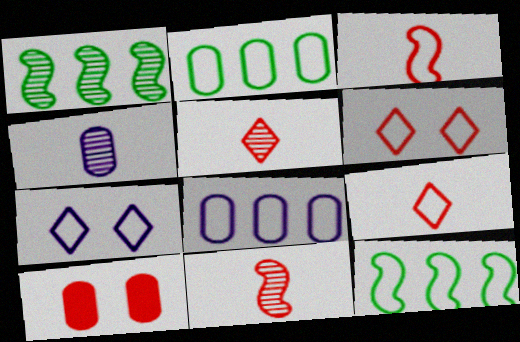[[2, 3, 7], 
[2, 4, 10]]